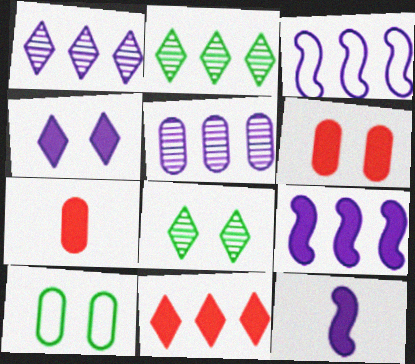[[3, 7, 8], 
[5, 7, 10]]